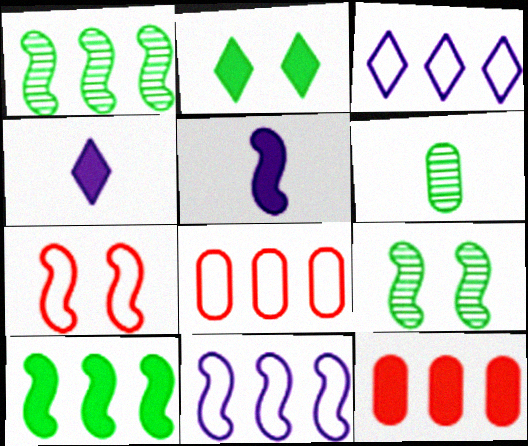[[1, 3, 12], 
[1, 5, 7], 
[2, 5, 12], 
[4, 8, 9]]